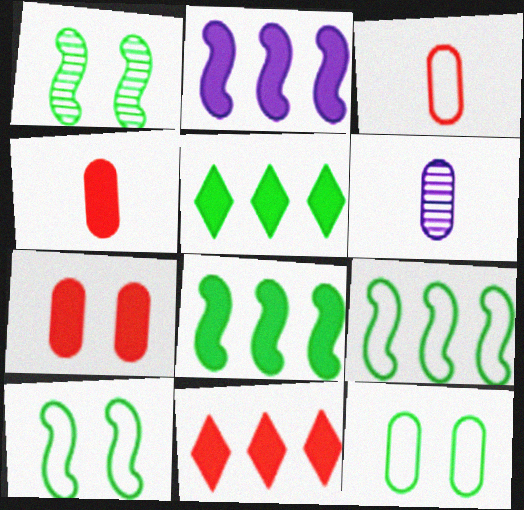[[6, 10, 11]]